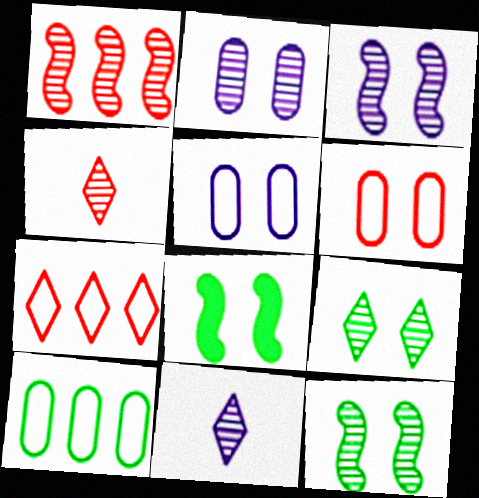[]